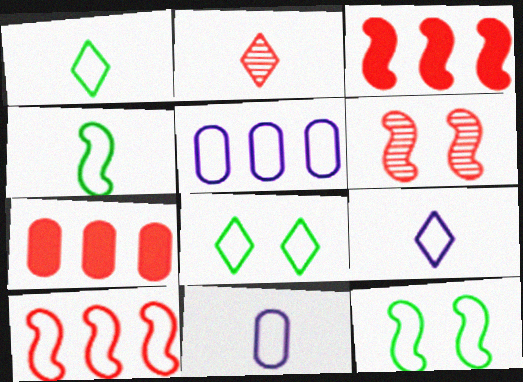[[8, 10, 11]]